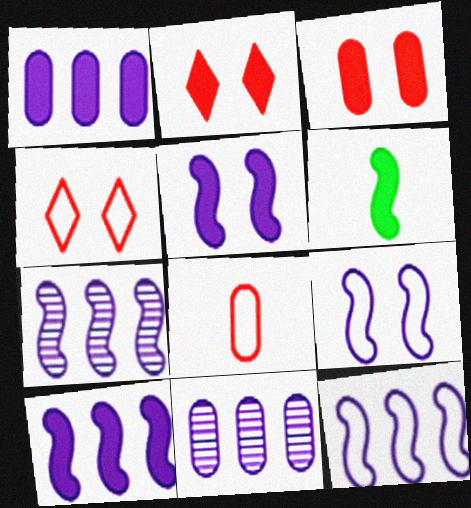[[1, 2, 6], 
[4, 6, 11], 
[7, 10, 12]]